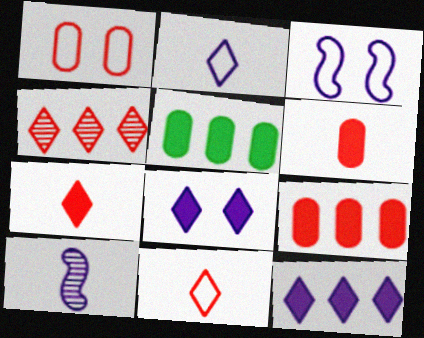[]